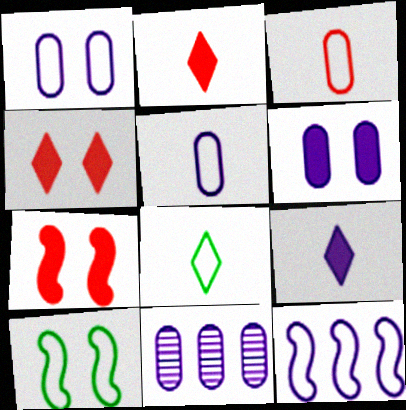[[2, 10, 11], 
[5, 6, 11], 
[7, 8, 11]]